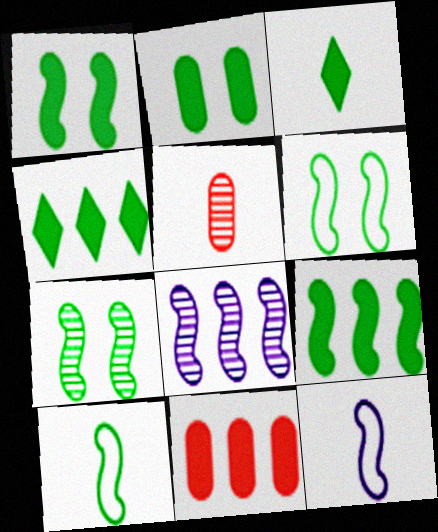[[1, 6, 7], 
[2, 3, 9], 
[3, 5, 12], 
[7, 9, 10]]